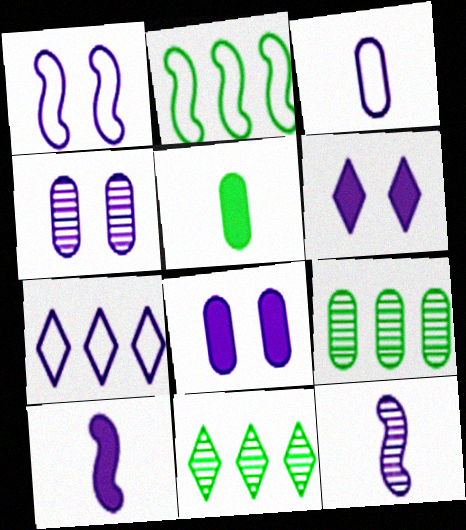[[1, 3, 7], 
[1, 4, 6], 
[4, 7, 10], 
[7, 8, 12]]